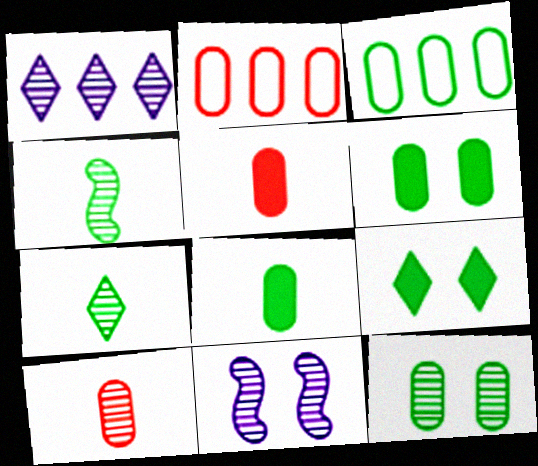[[3, 4, 9], 
[3, 8, 12]]